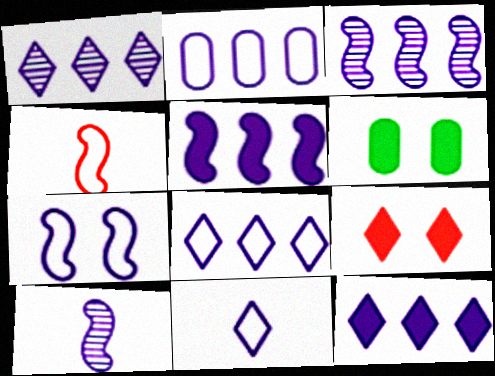[[1, 2, 5], 
[1, 4, 6], 
[1, 8, 12], 
[2, 3, 12], 
[2, 7, 11], 
[5, 7, 10]]